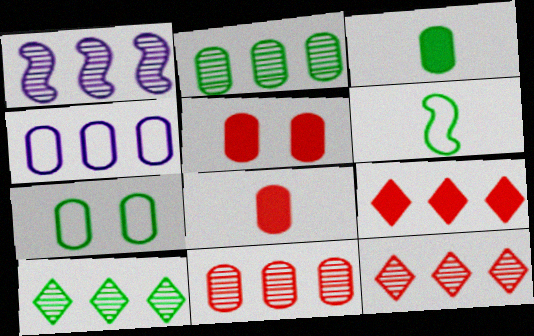[[1, 2, 12], 
[1, 10, 11], 
[2, 3, 7]]